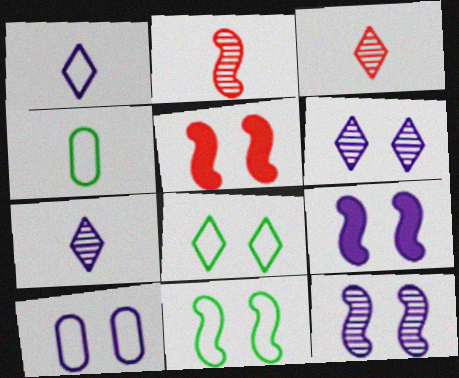[[5, 11, 12], 
[6, 9, 10]]